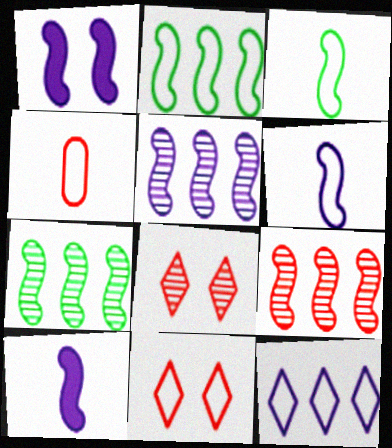[[1, 3, 9], 
[1, 5, 6], 
[5, 7, 9]]